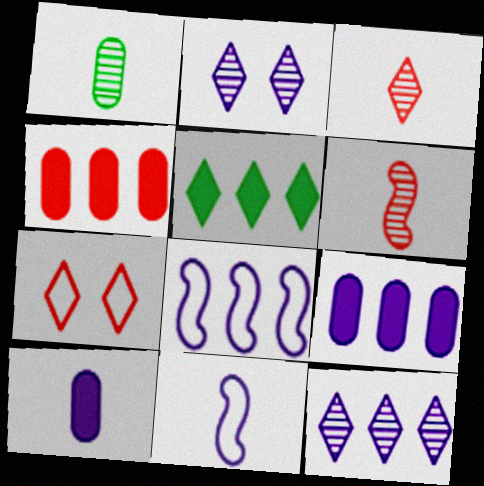[[2, 8, 10], 
[2, 9, 11], 
[4, 6, 7], 
[8, 9, 12]]